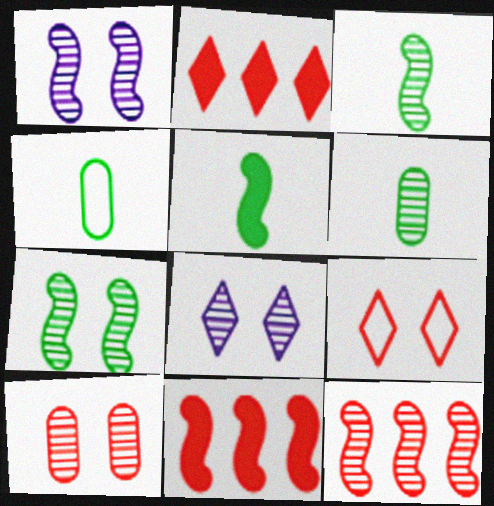[[1, 2, 4], 
[1, 3, 12], 
[4, 8, 11], 
[6, 8, 12], 
[7, 8, 10]]